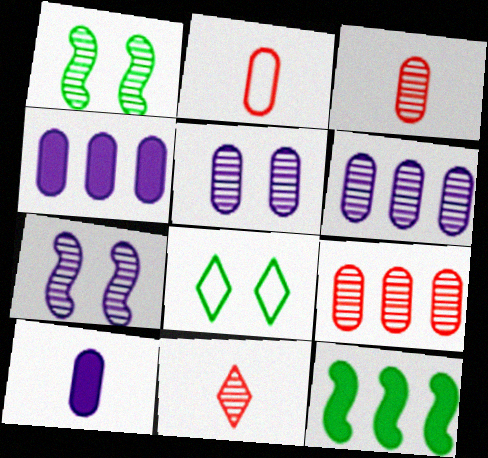[[1, 6, 11]]